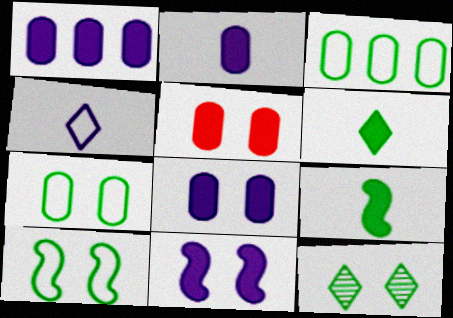[[1, 2, 8], 
[3, 9, 12]]